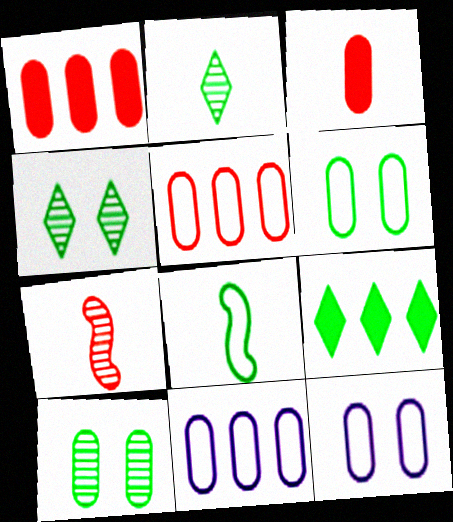[[3, 10, 11], 
[7, 9, 12], 
[8, 9, 10]]